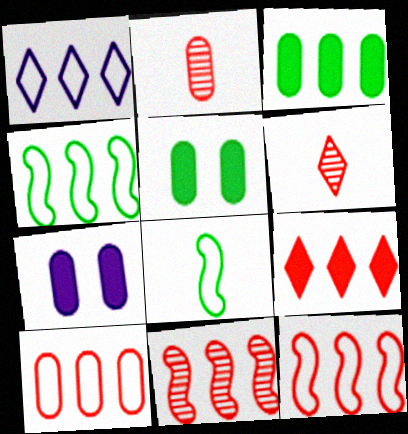[[1, 3, 11], 
[1, 4, 10], 
[4, 6, 7], 
[9, 10, 11]]